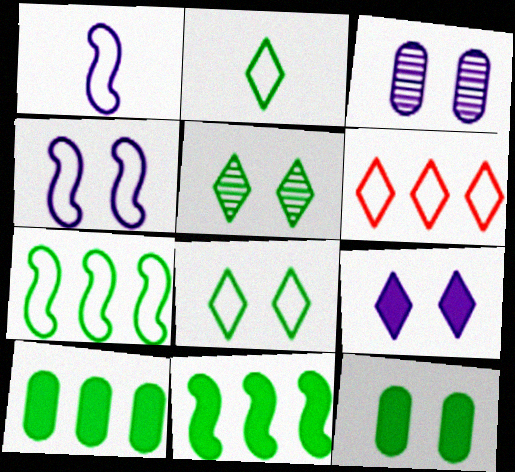[[3, 4, 9]]